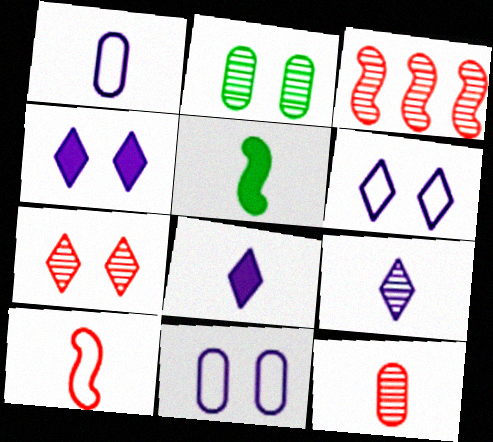[[2, 3, 9], 
[3, 7, 12]]